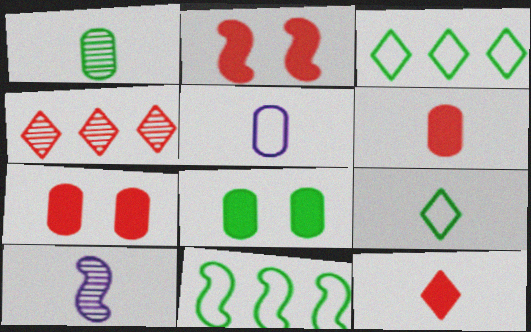[[1, 5, 6], 
[2, 10, 11], 
[3, 7, 10], 
[6, 9, 10]]